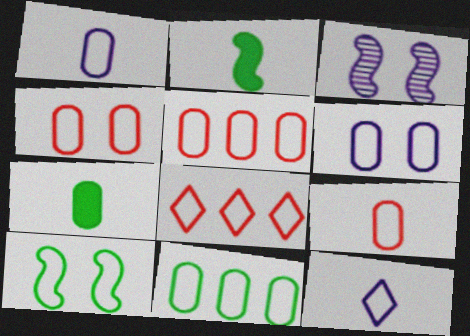[[1, 4, 11], 
[1, 8, 10], 
[3, 7, 8], 
[4, 5, 9], 
[5, 10, 12], 
[6, 9, 11]]